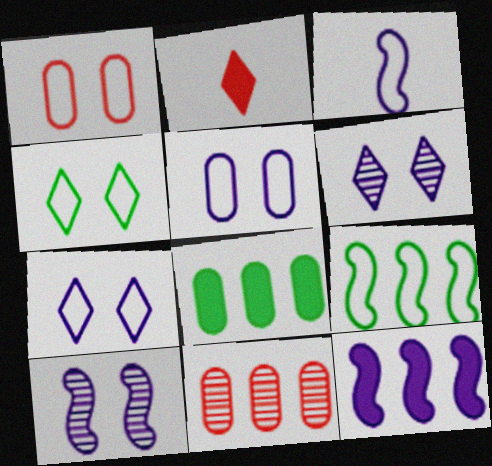[[3, 10, 12]]